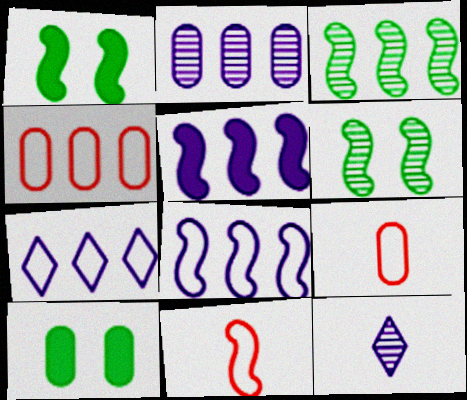[[1, 4, 12], 
[2, 5, 7], 
[2, 9, 10], 
[5, 6, 11]]